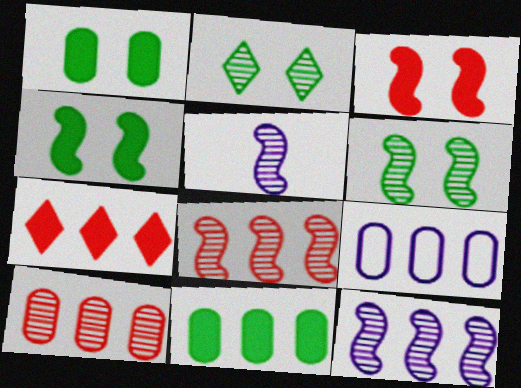[[2, 5, 10], 
[5, 6, 8], 
[9, 10, 11]]